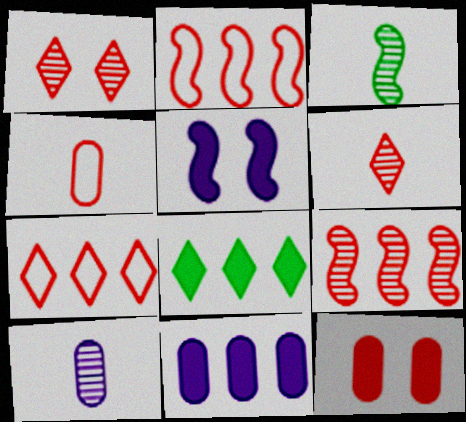[[2, 3, 5], 
[2, 6, 12], 
[3, 6, 10]]